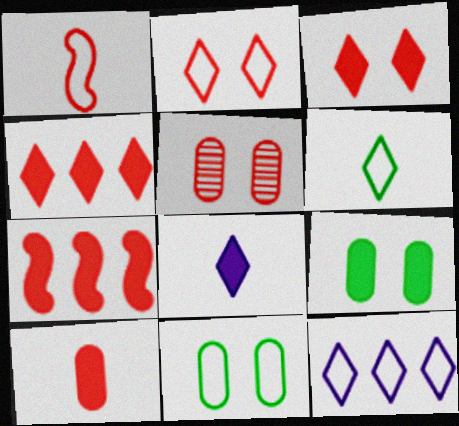[[1, 4, 5], 
[1, 11, 12], 
[2, 6, 12], 
[3, 7, 10], 
[7, 8, 9]]